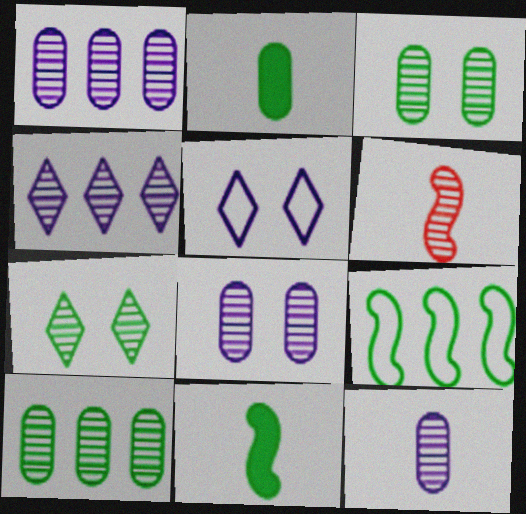[[1, 6, 7], 
[1, 8, 12], 
[2, 7, 9], 
[3, 4, 6]]